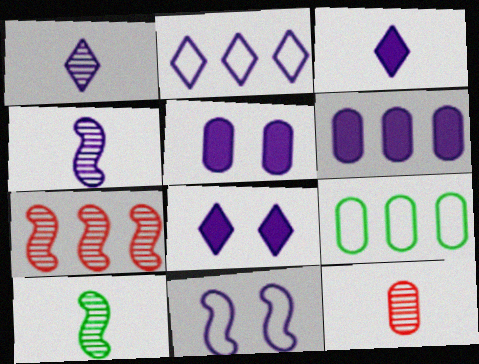[[1, 2, 8], 
[1, 6, 11], 
[1, 10, 12], 
[2, 4, 5], 
[5, 9, 12]]